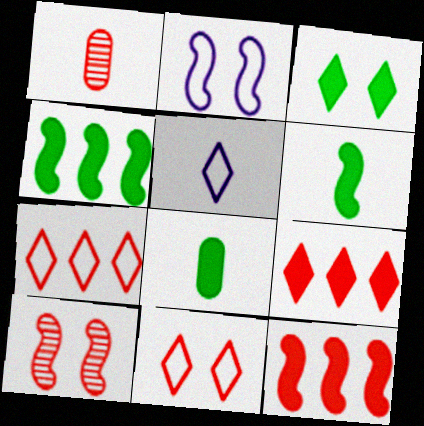[[1, 5, 6], 
[1, 11, 12], 
[3, 4, 8]]